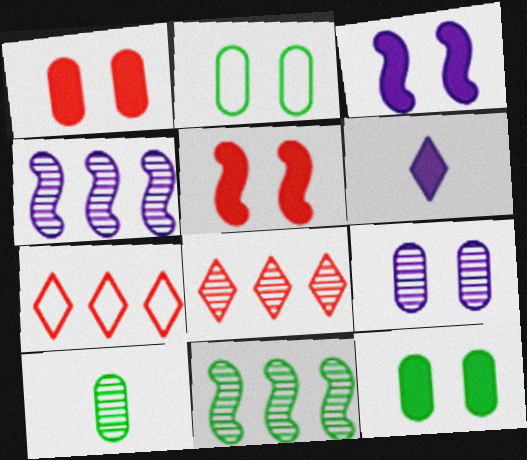[[1, 2, 9], 
[3, 7, 10]]